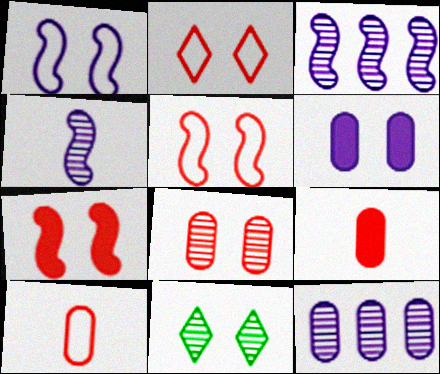[[2, 7, 8], 
[5, 6, 11]]